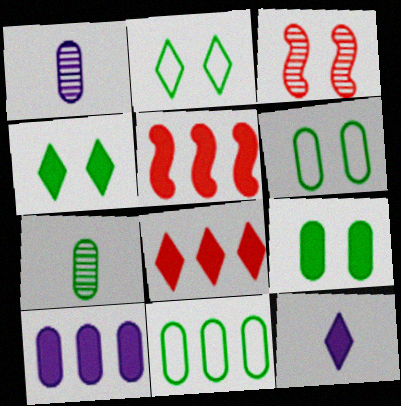[[1, 2, 5], 
[3, 11, 12], 
[4, 8, 12], 
[5, 9, 12], 
[7, 9, 11]]